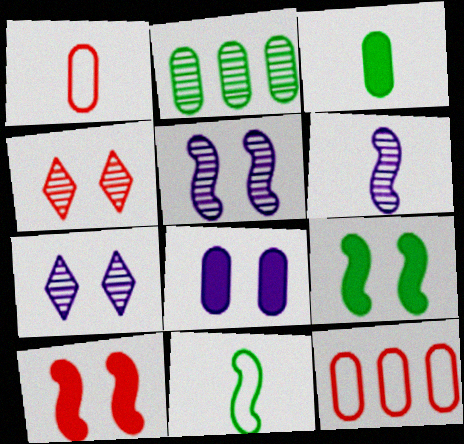[[1, 2, 8], 
[2, 4, 6]]